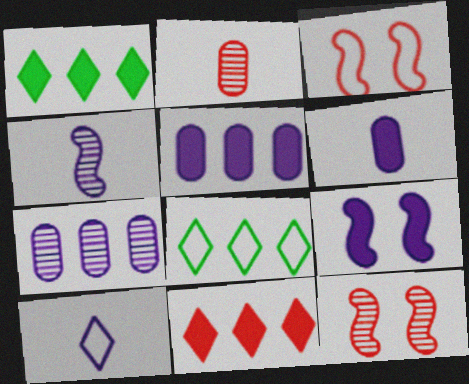[[2, 3, 11], 
[2, 8, 9], 
[4, 6, 10], 
[6, 8, 12], 
[7, 9, 10]]